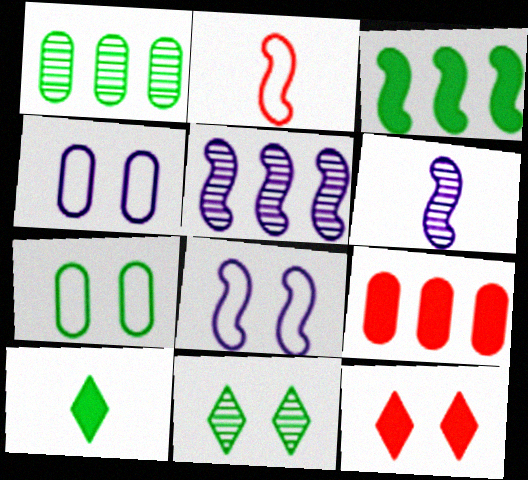[]